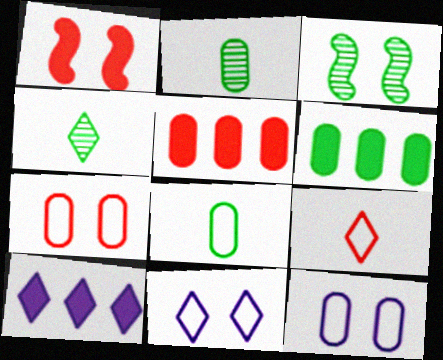[[2, 5, 12]]